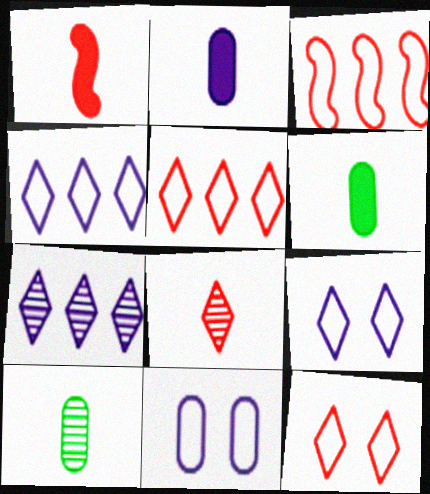[]